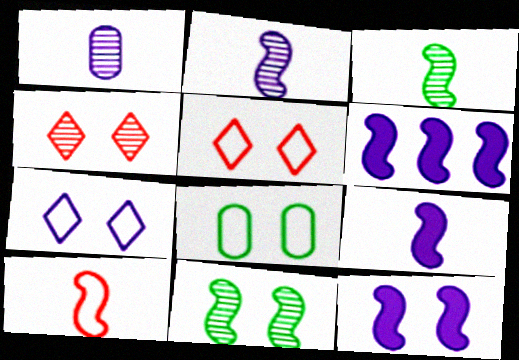[[1, 6, 7], 
[3, 9, 10], 
[4, 8, 12], 
[6, 9, 12], 
[6, 10, 11]]